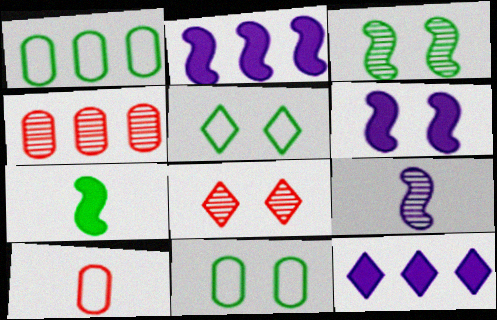[[3, 10, 12], 
[6, 8, 11]]